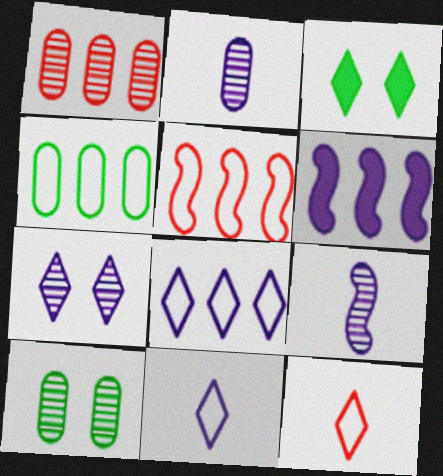[[1, 2, 10], 
[2, 3, 5], 
[4, 5, 8], 
[6, 10, 12]]